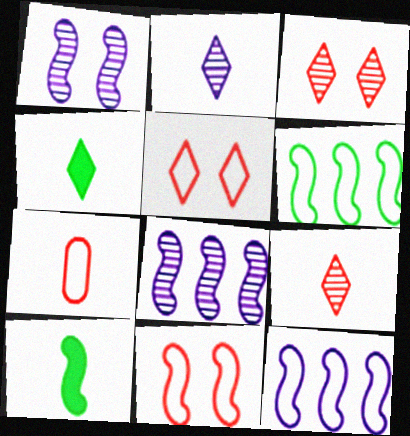[[2, 7, 10], 
[8, 10, 11]]